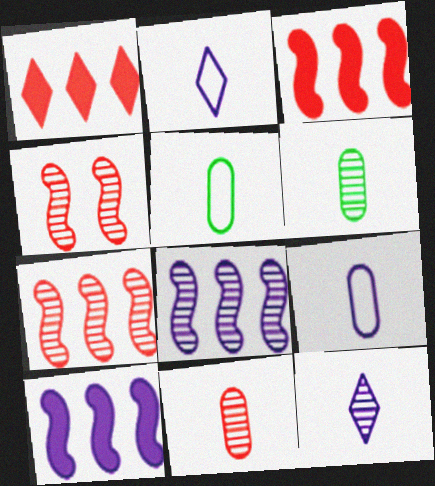[]